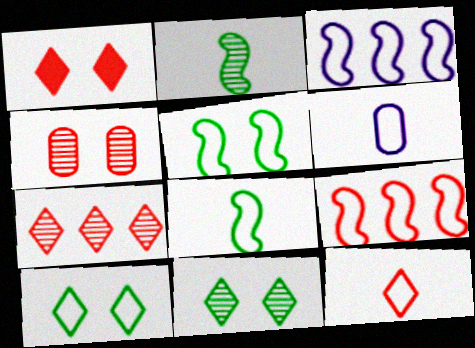[[1, 7, 12], 
[6, 8, 12], 
[6, 9, 10]]